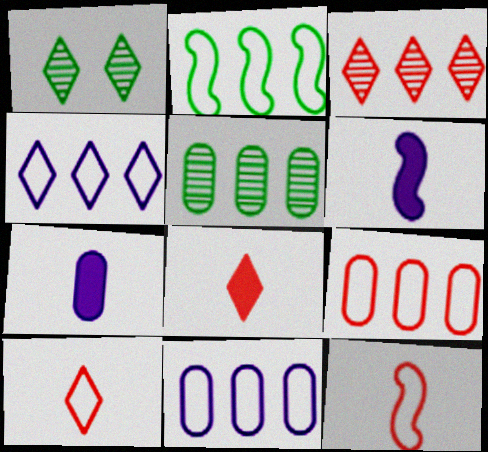[[1, 4, 8], 
[1, 6, 9], 
[2, 4, 9]]